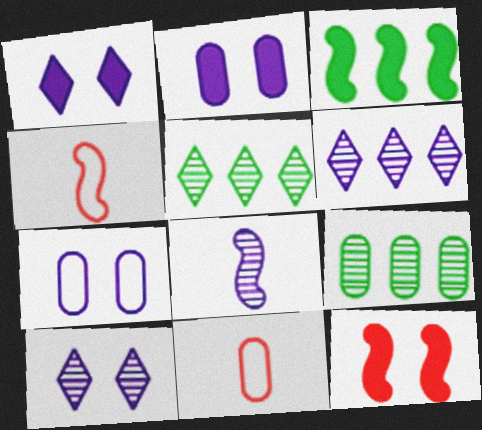[[1, 4, 9], 
[2, 4, 5], 
[2, 9, 11], 
[3, 10, 11]]